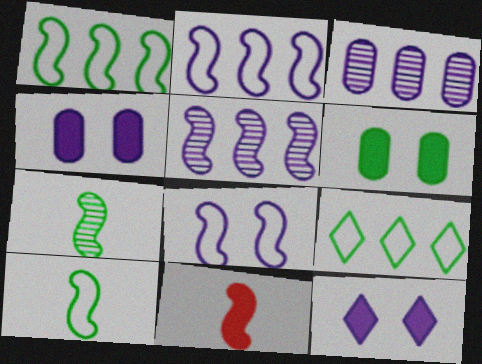[[6, 7, 9]]